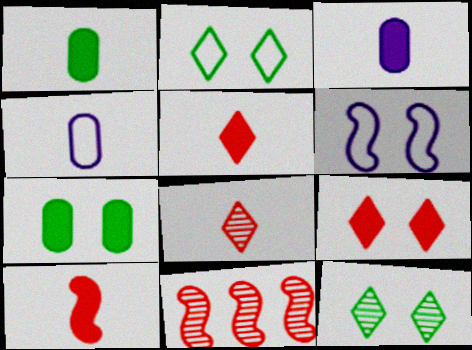[[2, 3, 11]]